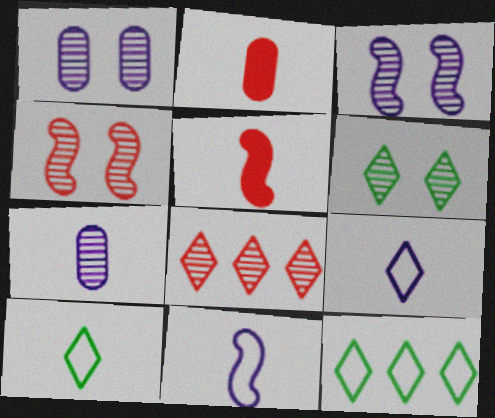[[1, 4, 6], 
[1, 5, 12], 
[2, 3, 12], 
[5, 7, 10]]